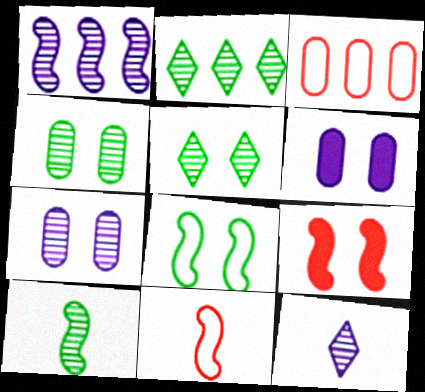[[1, 7, 12], 
[2, 4, 10], 
[2, 6, 11]]